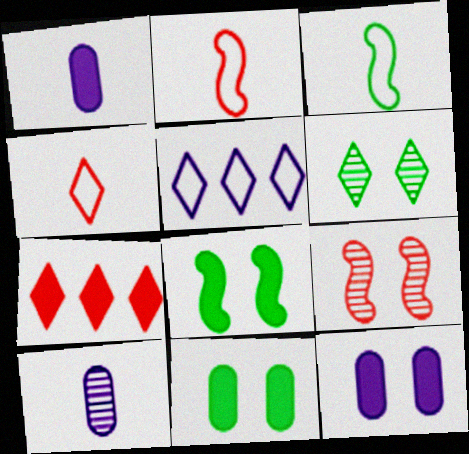[[1, 7, 8]]